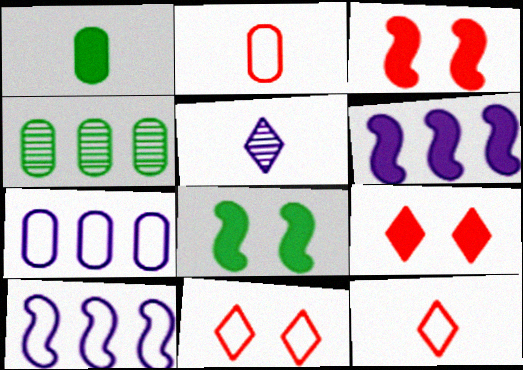[[1, 6, 9]]